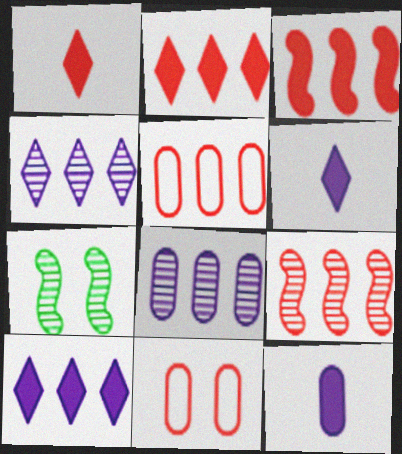[[1, 9, 11], 
[2, 5, 9], 
[5, 6, 7]]